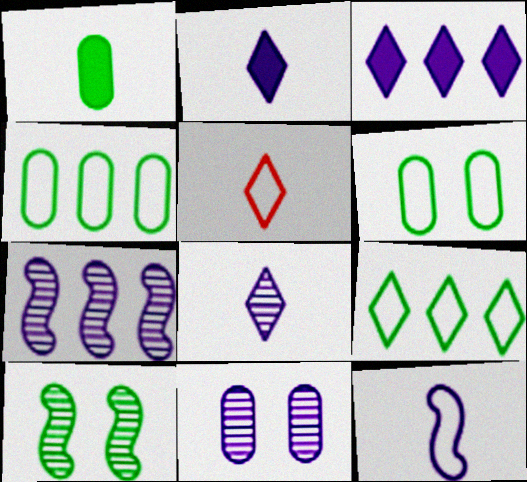[[1, 9, 10], 
[3, 11, 12], 
[7, 8, 11]]